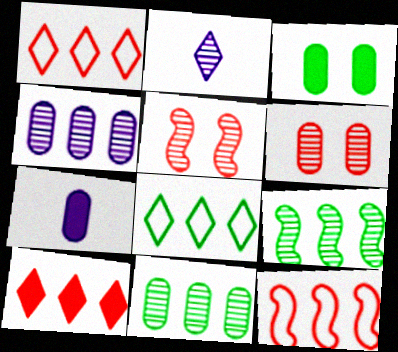[[2, 3, 12], 
[2, 5, 11], 
[2, 6, 9], 
[5, 7, 8]]